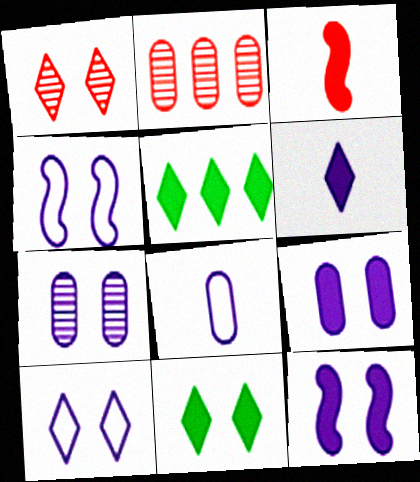[[1, 10, 11], 
[3, 5, 9], 
[7, 10, 12]]